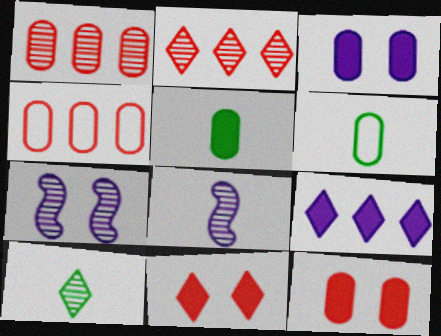[[1, 3, 6], 
[1, 7, 10]]